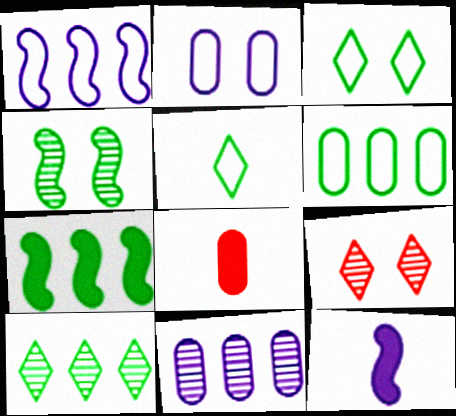[[6, 7, 10], 
[6, 9, 12]]